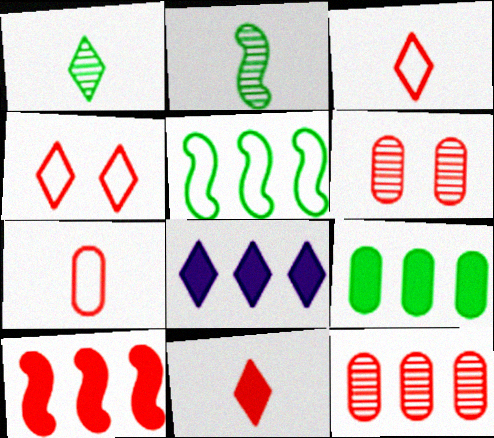[[1, 4, 8], 
[3, 6, 10], 
[5, 8, 12], 
[8, 9, 10]]